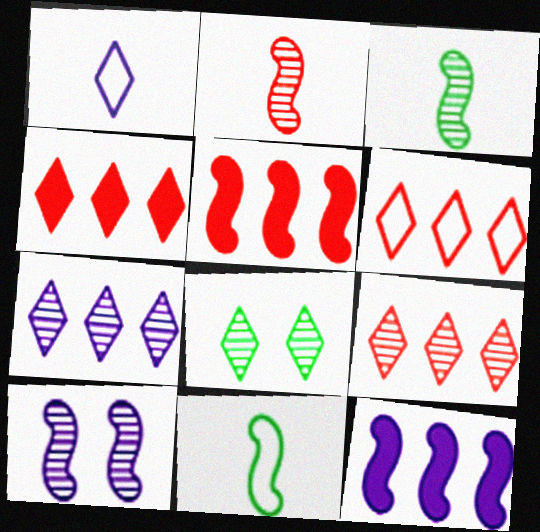[[1, 4, 8], 
[4, 6, 9], 
[5, 10, 11]]